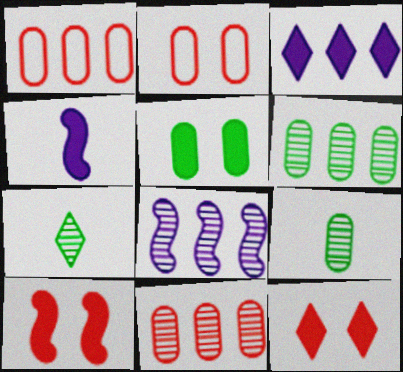[]